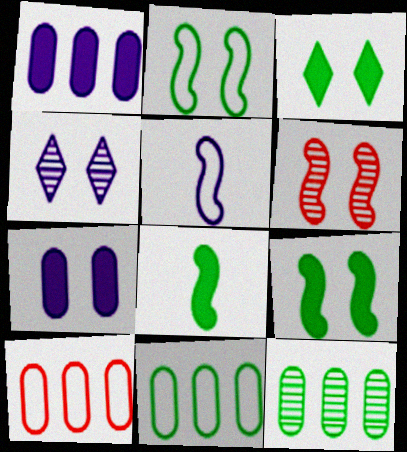[[1, 4, 5], 
[1, 10, 12], 
[4, 8, 10]]